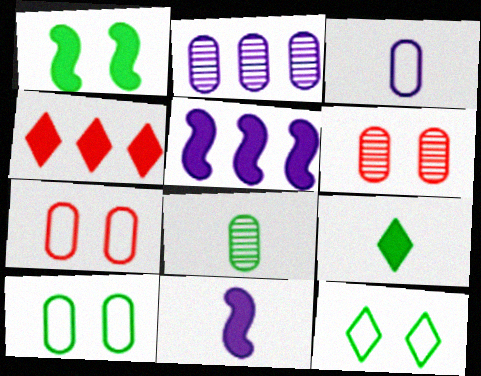[[2, 6, 8]]